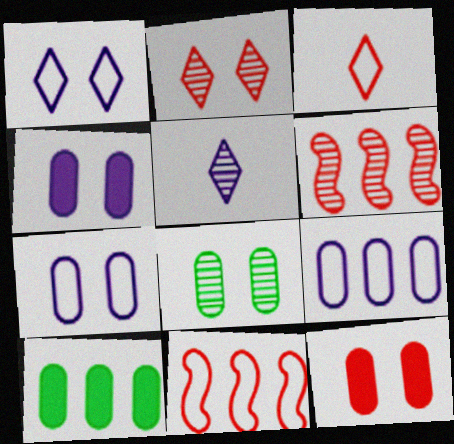[[3, 6, 12], 
[5, 6, 8], 
[7, 8, 12]]